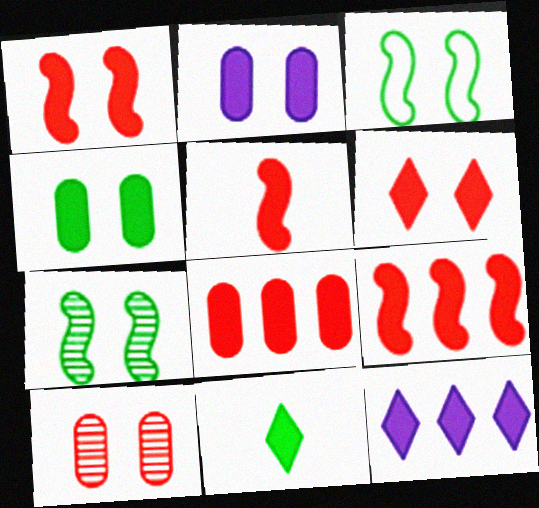[[1, 5, 9], 
[2, 9, 11], 
[4, 5, 12], 
[5, 6, 8], 
[6, 11, 12]]